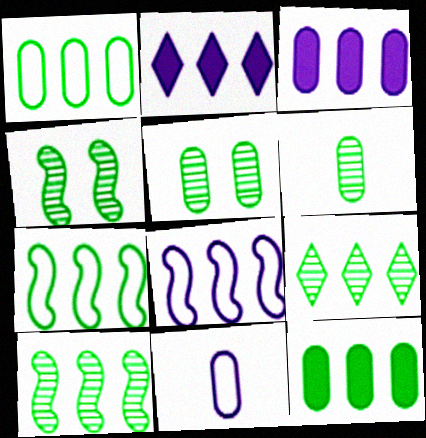[[4, 6, 9], 
[7, 9, 12]]